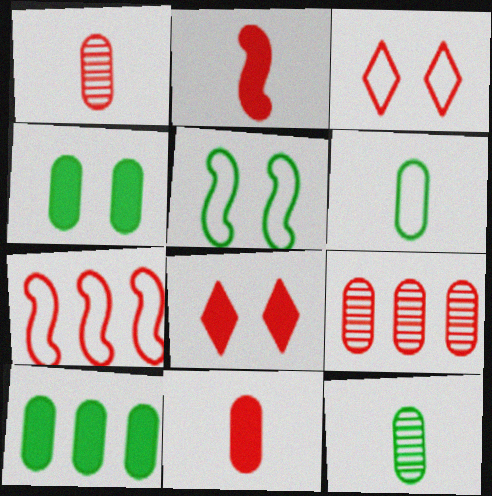[[1, 7, 8], 
[2, 3, 9]]